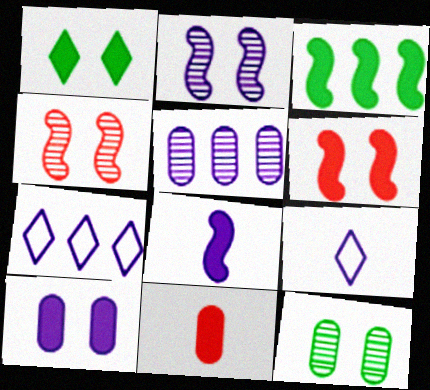[[1, 6, 10], 
[3, 6, 8]]